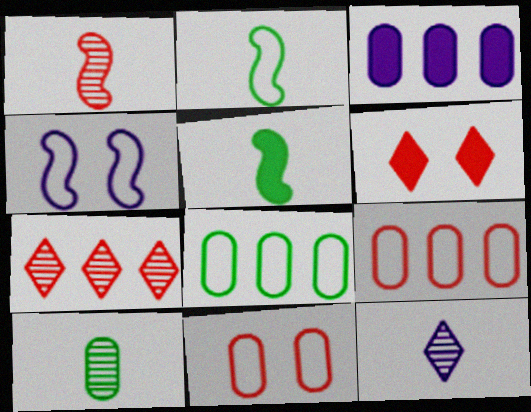[[1, 6, 9], 
[1, 10, 12], 
[3, 4, 12], 
[3, 5, 6], 
[3, 10, 11]]